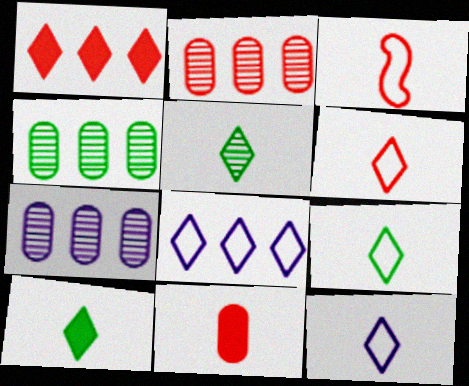[[2, 4, 7], 
[5, 9, 10], 
[6, 9, 12]]